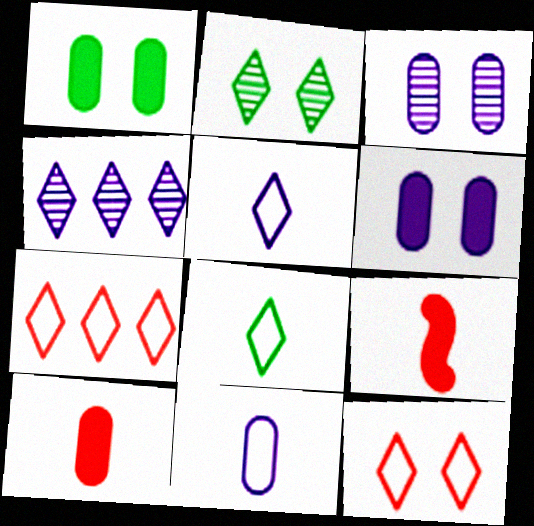[]